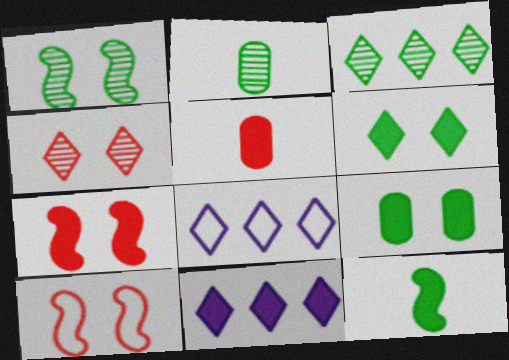[[1, 2, 3], 
[1, 5, 8], 
[2, 7, 8], 
[2, 10, 11]]